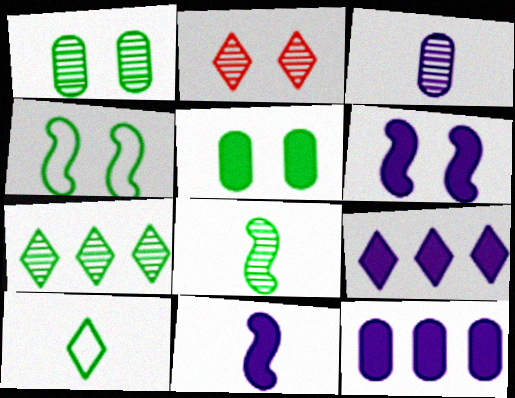[[1, 7, 8], 
[2, 9, 10]]